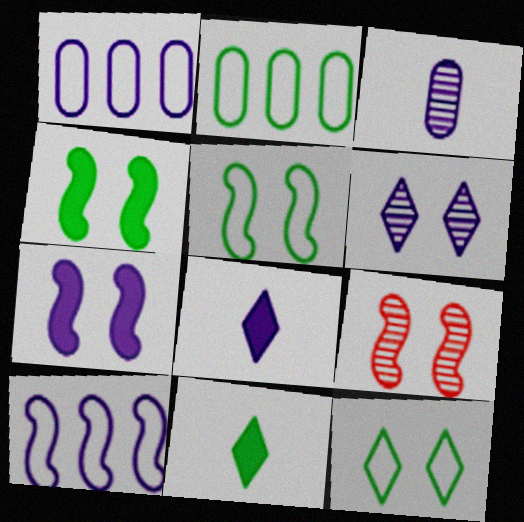[[1, 9, 11], 
[2, 8, 9], 
[5, 7, 9]]